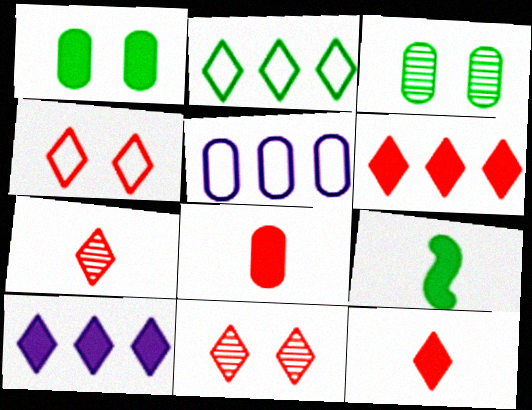[[2, 3, 9], 
[3, 5, 8], 
[4, 6, 7], 
[5, 9, 11]]